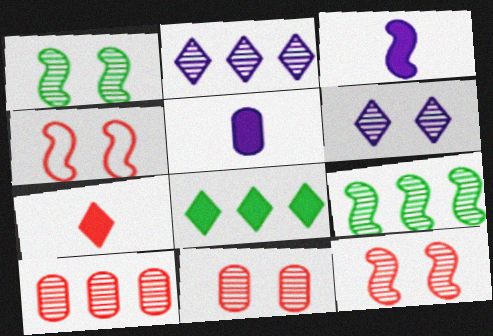[[1, 6, 11], 
[2, 9, 10], 
[3, 4, 9], 
[4, 7, 10]]